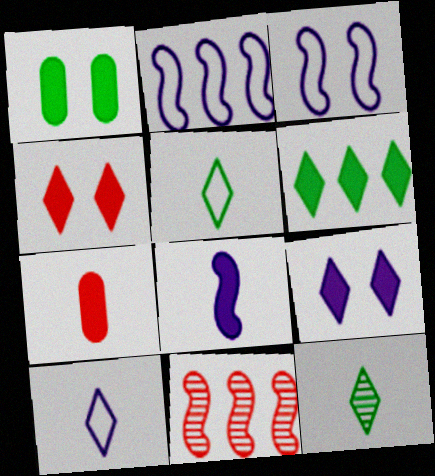[[1, 10, 11]]